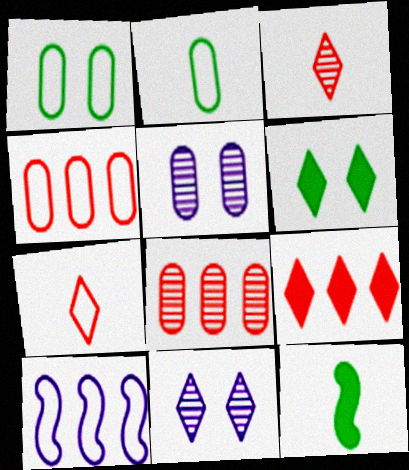[[1, 7, 10], 
[4, 11, 12]]